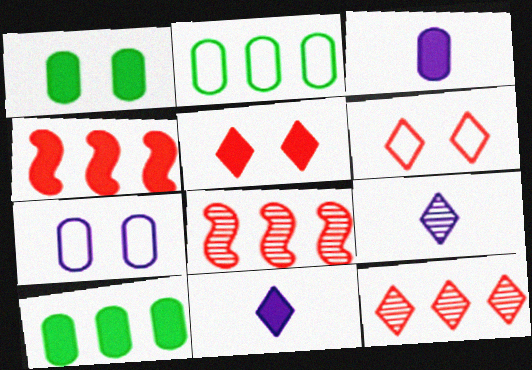[[1, 4, 11]]